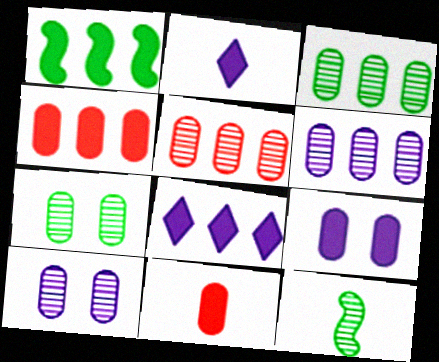[[1, 4, 8], 
[3, 5, 6]]